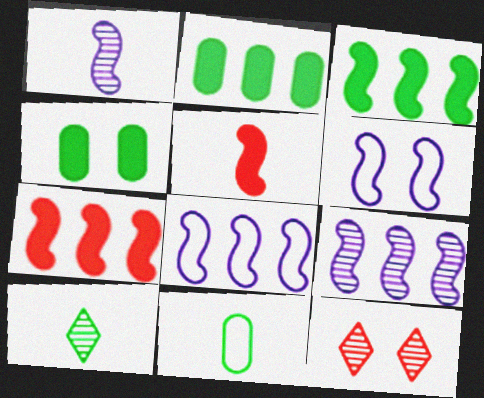[[4, 6, 12]]